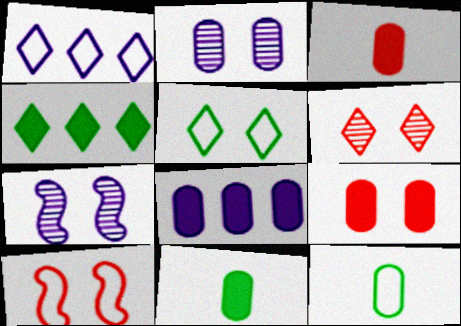[[1, 10, 12], 
[5, 7, 9], 
[6, 9, 10], 
[8, 9, 11]]